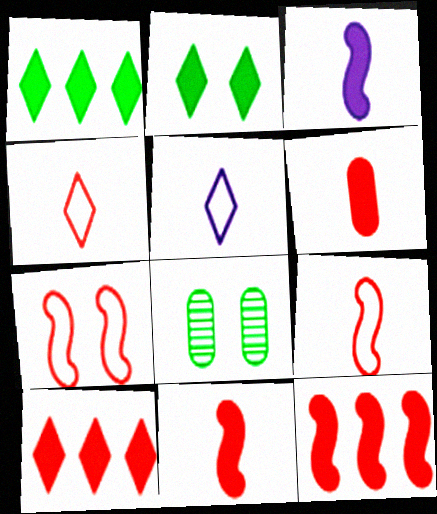[[5, 8, 12]]